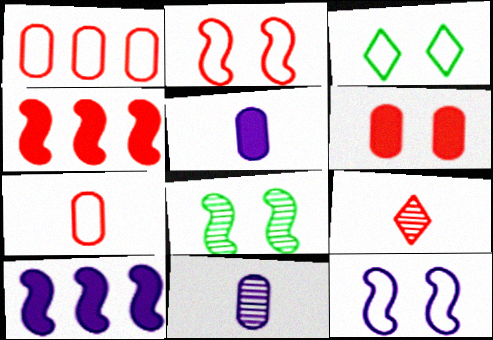[[3, 4, 11]]